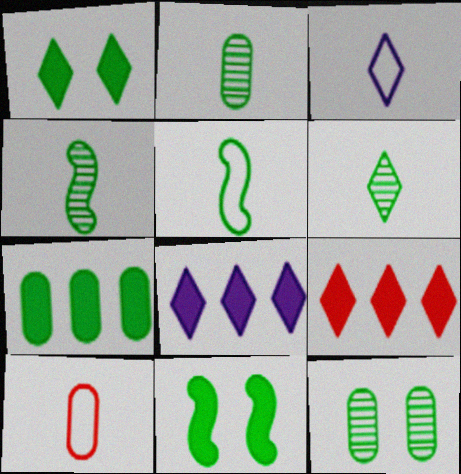[[2, 4, 6], 
[3, 5, 10]]